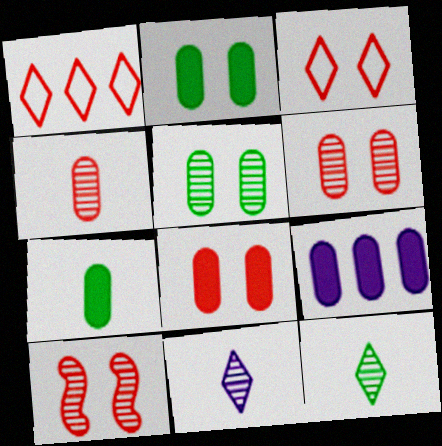[[3, 8, 10], 
[7, 8, 9]]